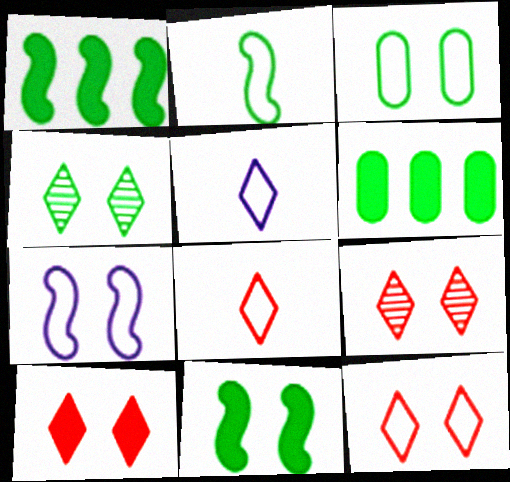[[2, 4, 6], 
[3, 4, 11], 
[3, 7, 12], 
[9, 10, 12]]